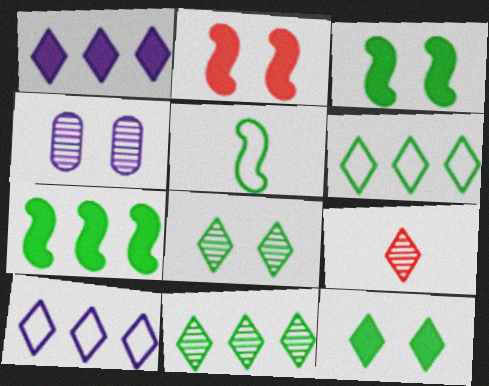[[9, 10, 12]]